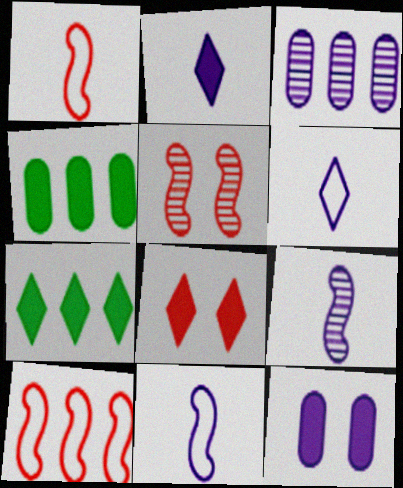[[2, 7, 8], 
[3, 7, 10], 
[4, 5, 6]]